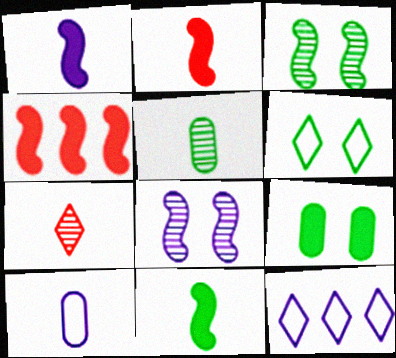[[1, 2, 11], 
[3, 6, 9], 
[7, 10, 11]]